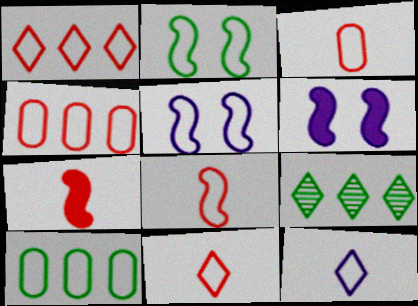[[2, 4, 12], 
[3, 6, 9], 
[3, 8, 11], 
[5, 10, 11]]